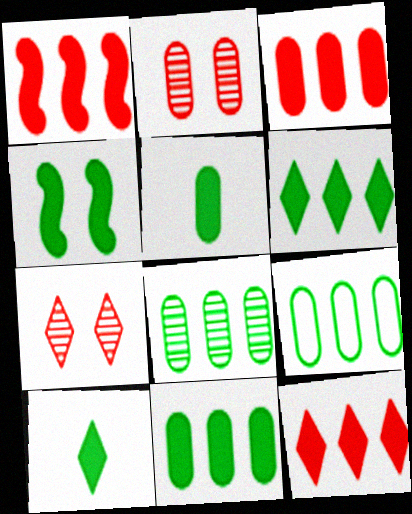[[1, 3, 12], 
[4, 5, 6], 
[4, 10, 11], 
[8, 9, 11]]